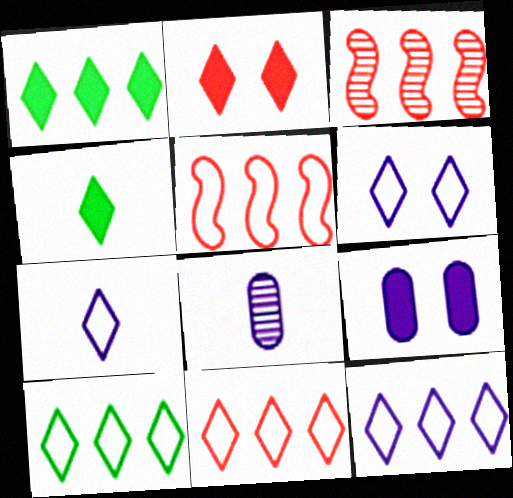[[6, 7, 12], 
[10, 11, 12]]